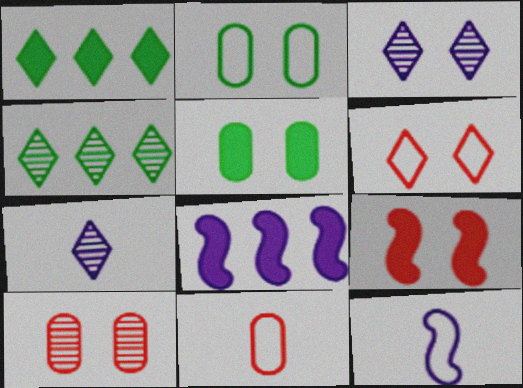[[1, 6, 7], 
[1, 10, 12], 
[2, 3, 9], 
[6, 9, 10]]